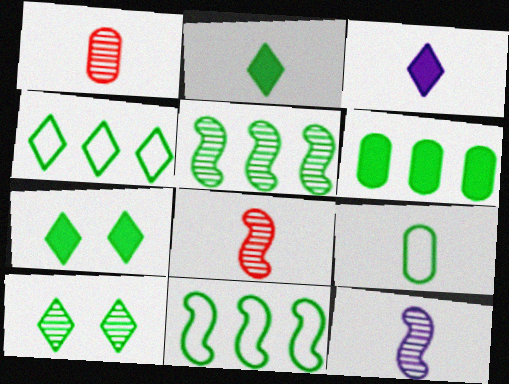[[2, 4, 10], 
[3, 8, 9], 
[4, 5, 6], 
[5, 7, 9]]